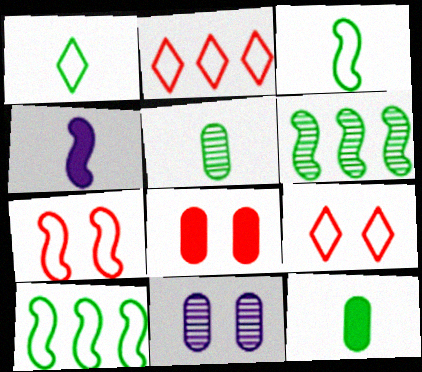[[4, 6, 7]]